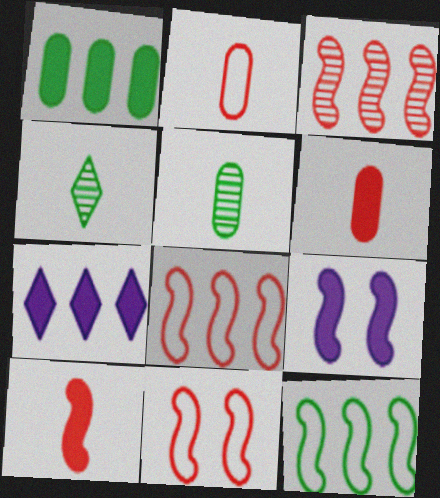[[3, 10, 11], 
[5, 7, 11]]